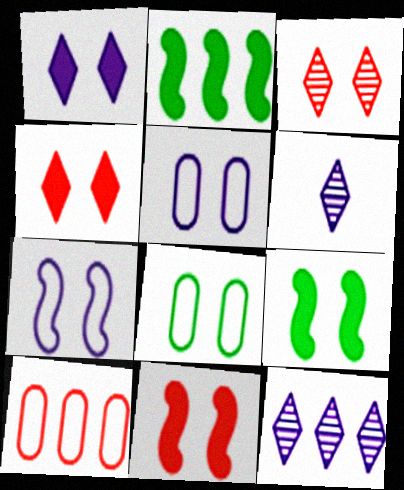[[2, 10, 12], 
[3, 5, 9], 
[6, 9, 10]]